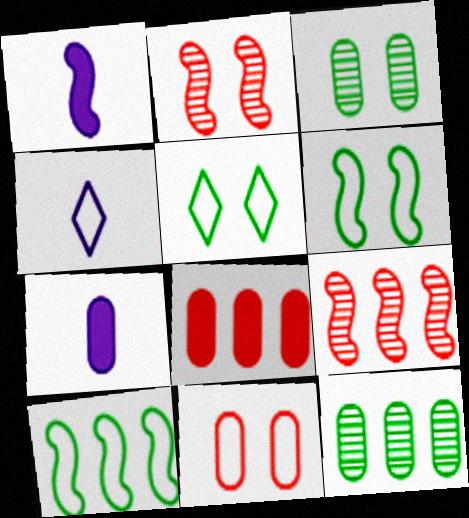[[1, 2, 10], 
[1, 6, 9], 
[4, 10, 11], 
[5, 7, 9], 
[7, 11, 12]]